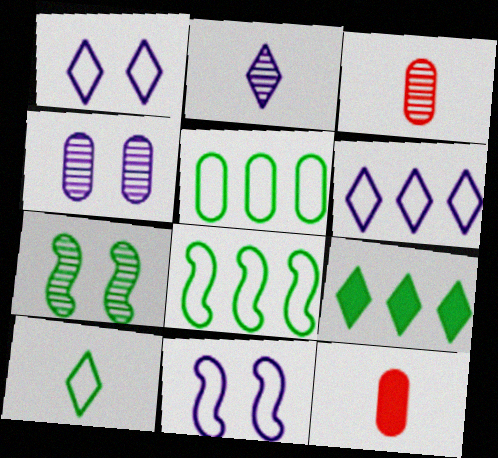[[3, 9, 11], 
[4, 5, 12], 
[6, 7, 12]]